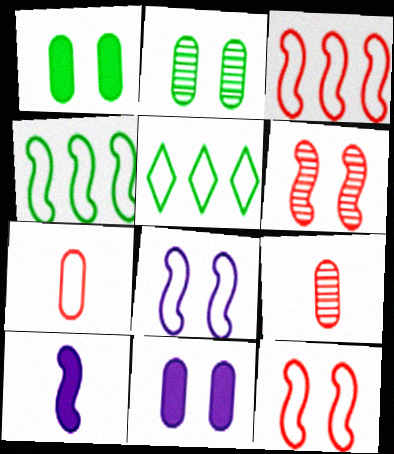[[4, 6, 10], 
[5, 7, 8]]